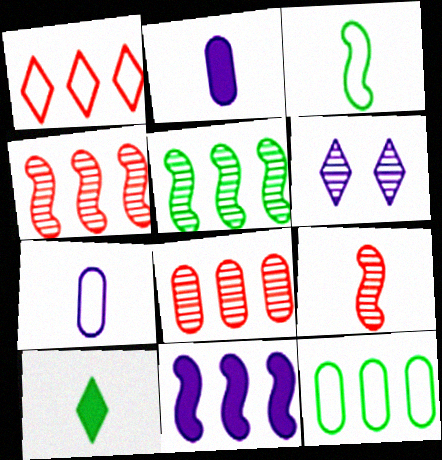[[1, 6, 10], 
[6, 7, 11], 
[7, 9, 10]]